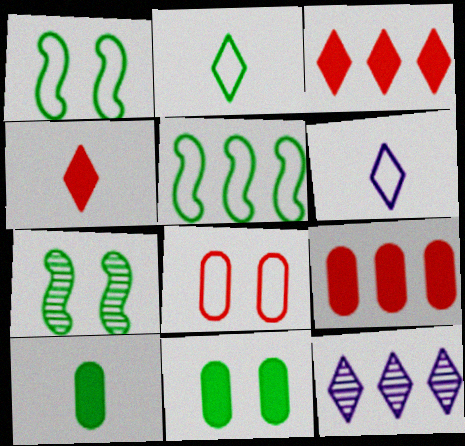[[5, 6, 8], 
[5, 9, 12], 
[6, 7, 9]]